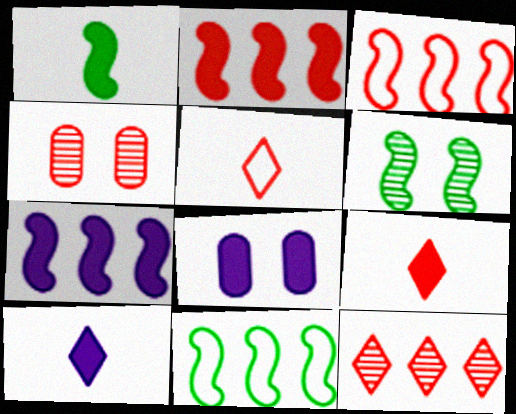[[1, 6, 11], 
[2, 4, 5], 
[3, 4, 9], 
[4, 10, 11], 
[7, 8, 10]]